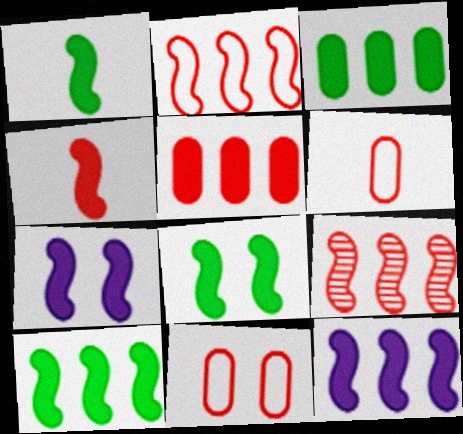[[1, 8, 10], 
[4, 7, 10], 
[4, 8, 12]]